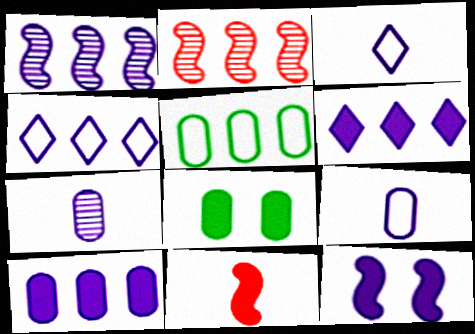[[1, 4, 10], 
[2, 3, 8], 
[2, 5, 6], 
[4, 7, 12], 
[6, 8, 11]]